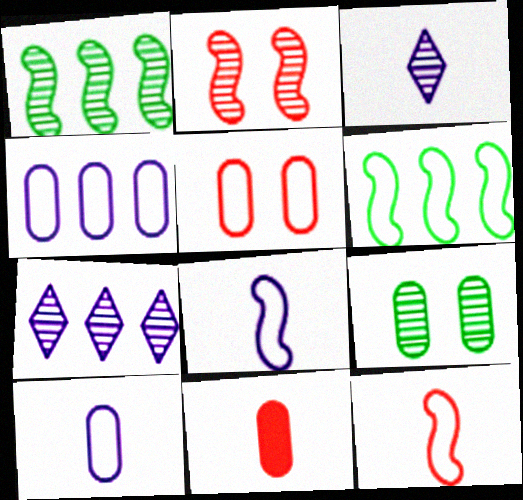[[4, 9, 11]]